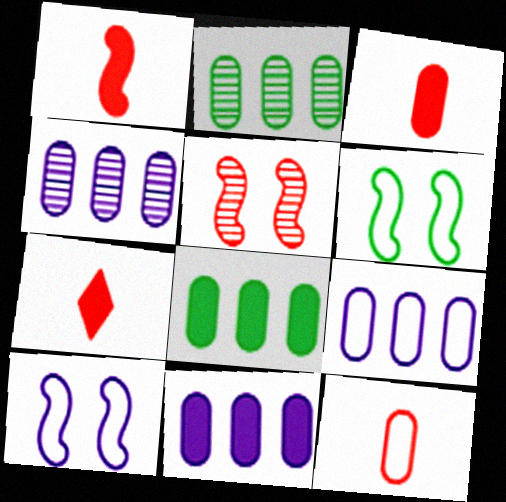[[1, 3, 7], 
[2, 7, 10], 
[4, 6, 7], 
[4, 9, 11]]